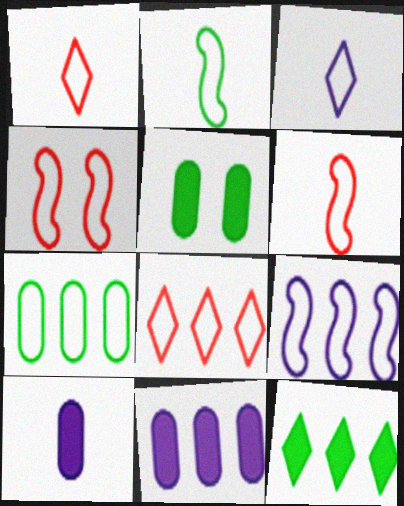[[2, 4, 9], 
[3, 4, 7], 
[7, 8, 9]]